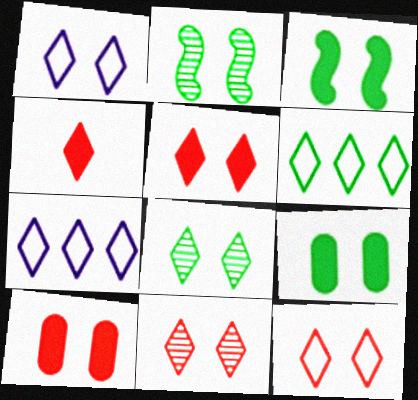[[1, 2, 10], 
[1, 5, 8], 
[4, 7, 8], 
[5, 11, 12]]